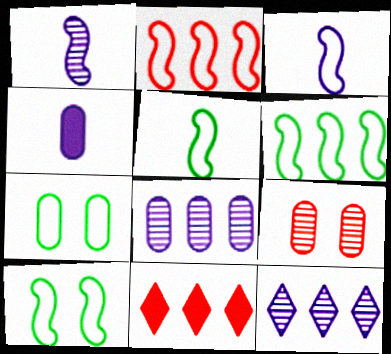[[1, 7, 11], 
[2, 3, 10], 
[5, 6, 10], 
[6, 8, 11]]